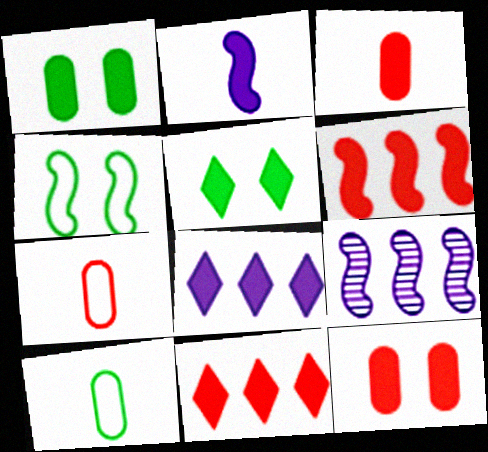[[1, 2, 11], 
[5, 7, 9]]